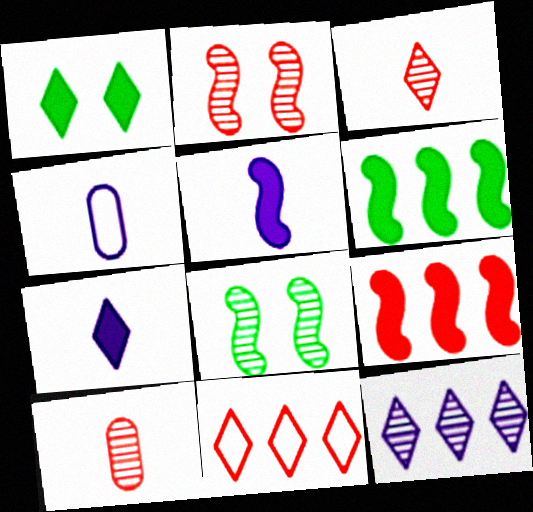[[8, 10, 12]]